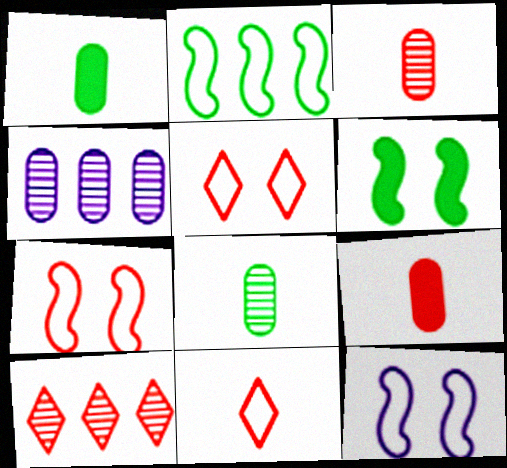[[1, 10, 12], 
[4, 6, 11], 
[7, 9, 10]]